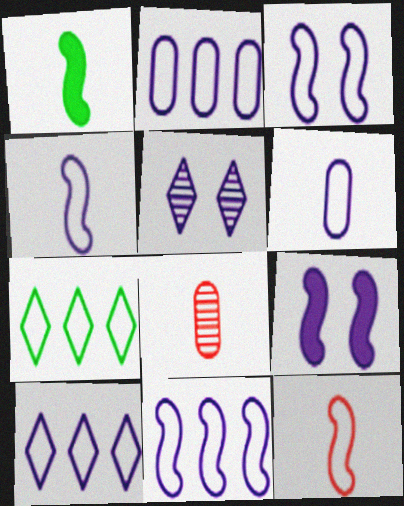[[2, 10, 11], 
[3, 4, 11], 
[3, 6, 10], 
[7, 8, 9]]